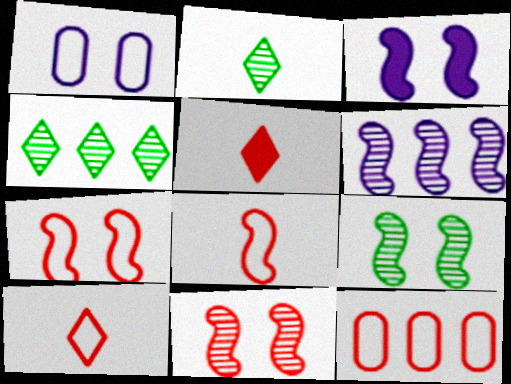[[2, 3, 12], 
[3, 7, 9], 
[5, 11, 12], 
[7, 10, 12]]